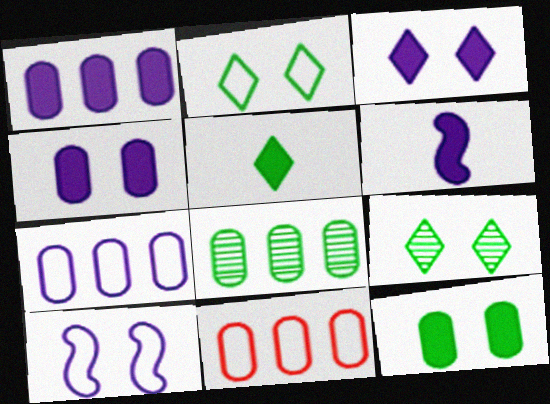[[1, 3, 6], 
[1, 8, 11], 
[6, 9, 11]]